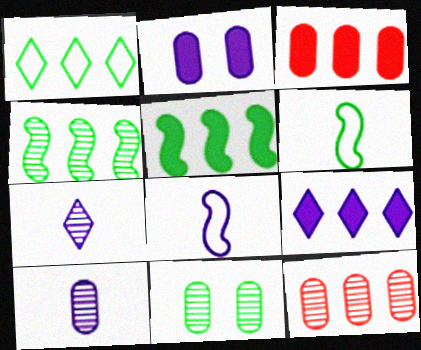[[3, 5, 9], 
[10, 11, 12]]